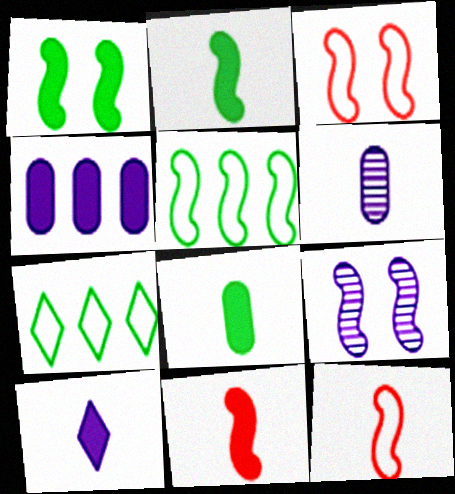[[1, 3, 9], 
[5, 9, 11], 
[8, 10, 11]]